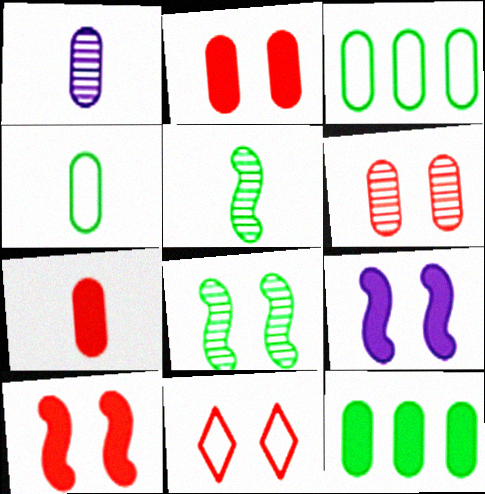[[1, 2, 3], 
[1, 4, 7], 
[6, 10, 11]]